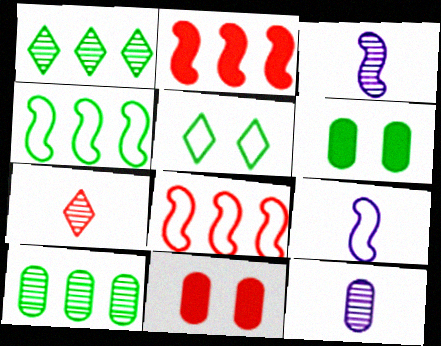[[1, 9, 11], 
[2, 5, 12], 
[7, 8, 11]]